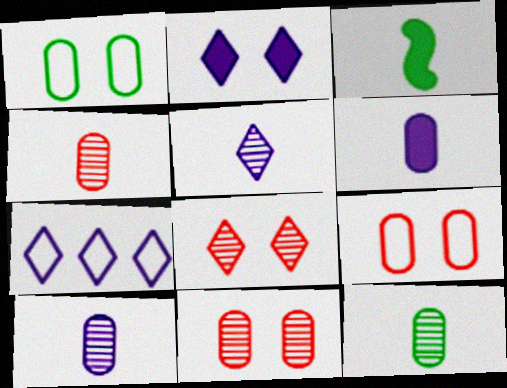[[2, 5, 7], 
[3, 7, 11], 
[4, 10, 12]]